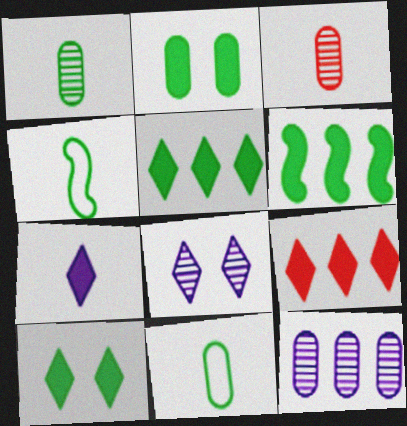[[3, 4, 7], 
[7, 9, 10]]